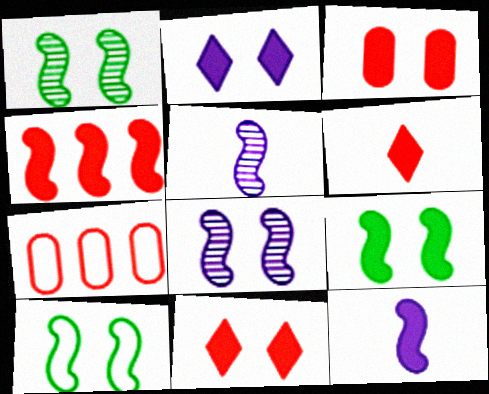[[1, 9, 10], 
[2, 3, 9], 
[3, 4, 6], 
[4, 5, 10], 
[4, 9, 12]]